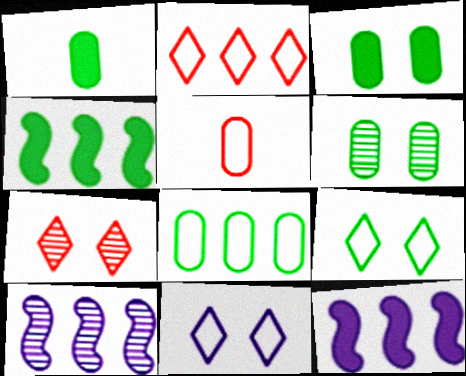[[1, 6, 8]]